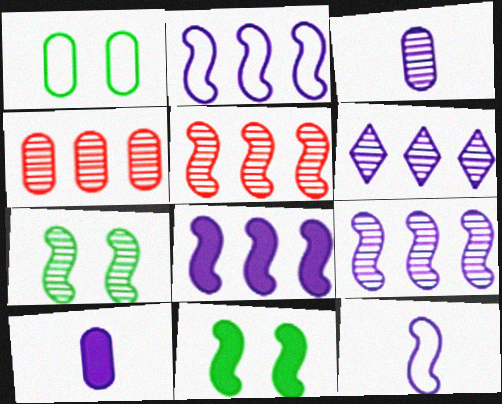[[1, 4, 10], 
[2, 8, 9], 
[5, 11, 12]]